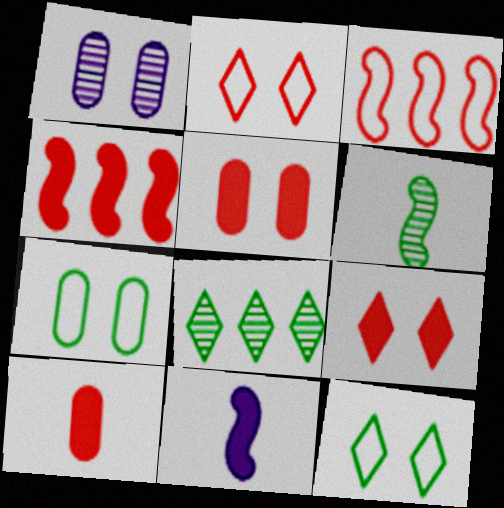[[1, 5, 7], 
[4, 9, 10]]